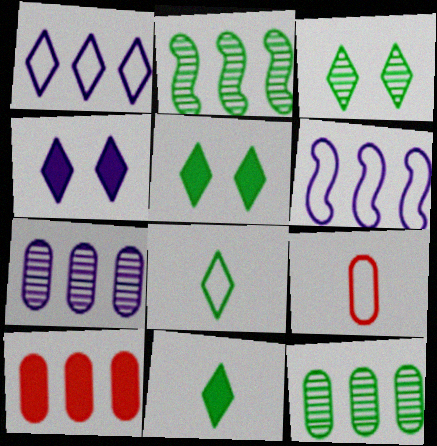[[1, 2, 10], 
[2, 4, 9]]